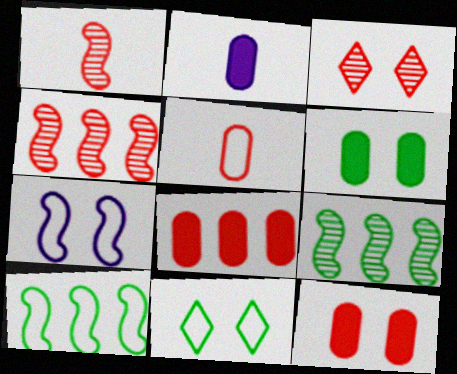[[2, 3, 10], 
[2, 4, 11], 
[2, 6, 8], 
[3, 6, 7]]